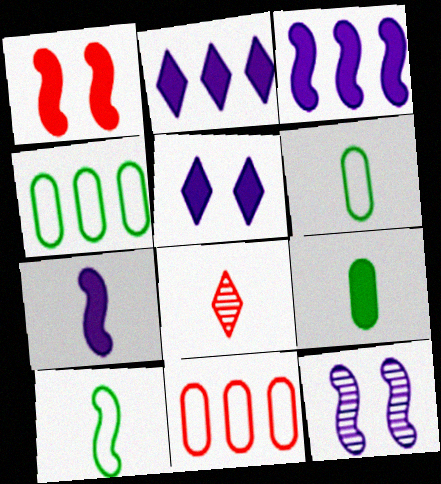[[1, 2, 9], 
[1, 8, 11], 
[6, 7, 8]]